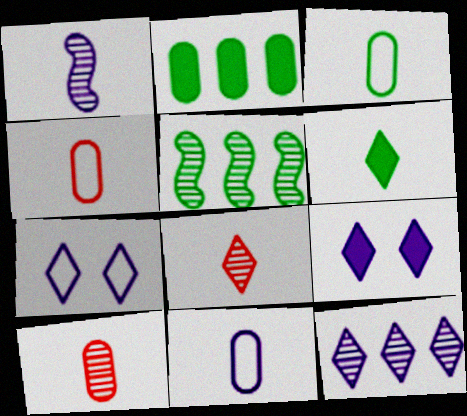[[1, 4, 6], 
[3, 4, 11], 
[4, 5, 9]]